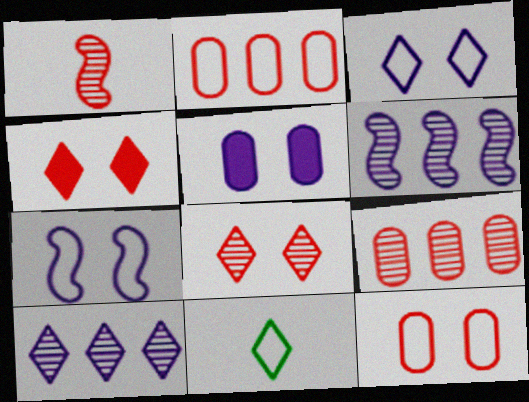[[1, 2, 4], 
[1, 8, 9], 
[2, 7, 11], 
[4, 10, 11]]